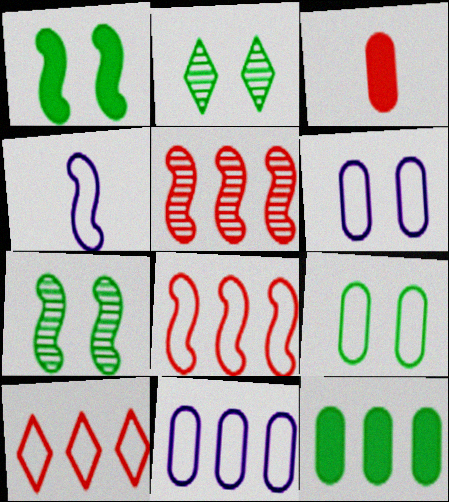[[1, 2, 9], 
[1, 4, 5], 
[4, 9, 10]]